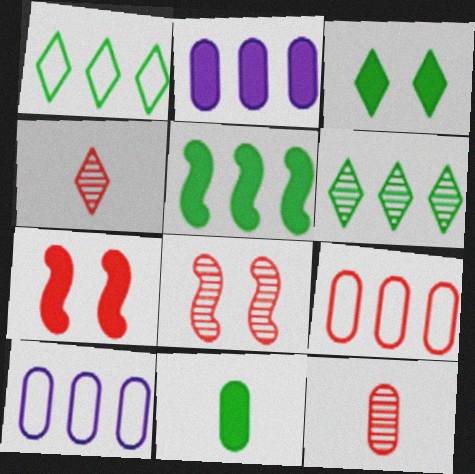[[3, 5, 11], 
[4, 7, 9]]